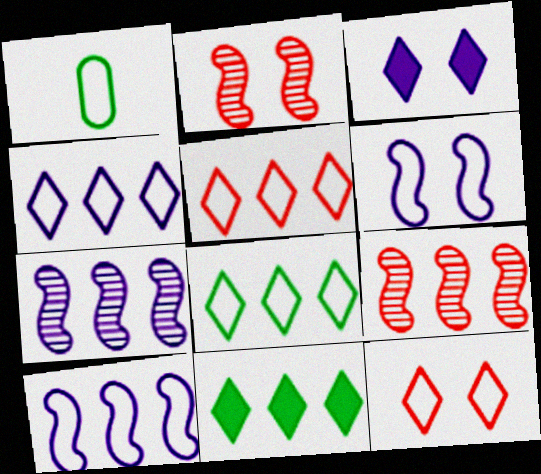[[1, 3, 9], 
[1, 5, 6], 
[1, 10, 12], 
[4, 5, 8]]